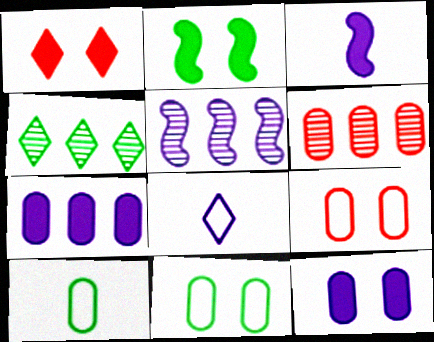[[1, 2, 12], 
[1, 4, 8], 
[1, 5, 10], 
[2, 4, 10], 
[2, 6, 8], 
[3, 4, 9], 
[4, 5, 6], 
[5, 8, 12], 
[6, 10, 12]]